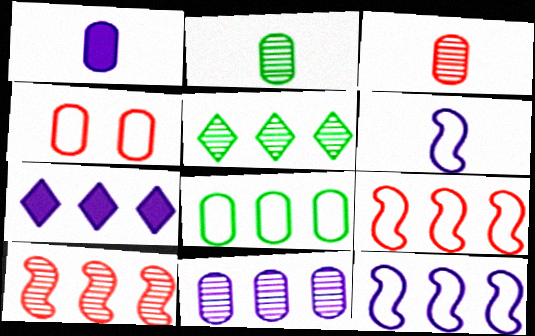[[5, 10, 11], 
[7, 8, 10], 
[7, 11, 12]]